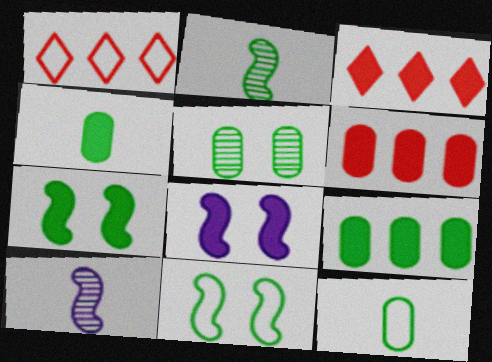[[3, 4, 8], 
[5, 9, 12]]